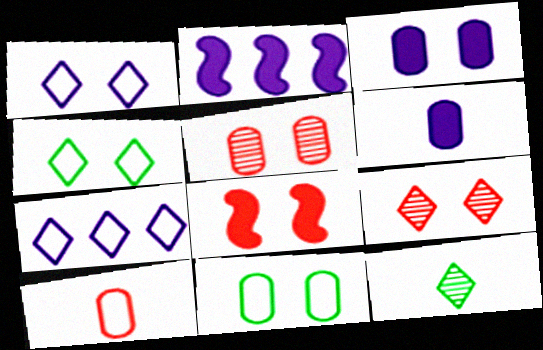[[3, 5, 11]]